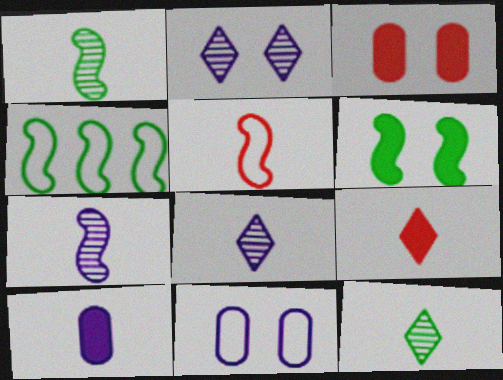[[1, 4, 6], 
[3, 4, 8], 
[5, 10, 12]]